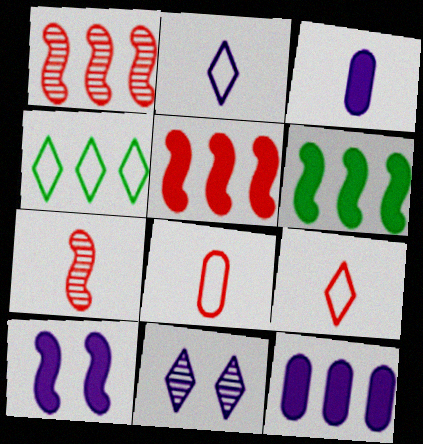[[1, 4, 12], 
[6, 8, 11]]